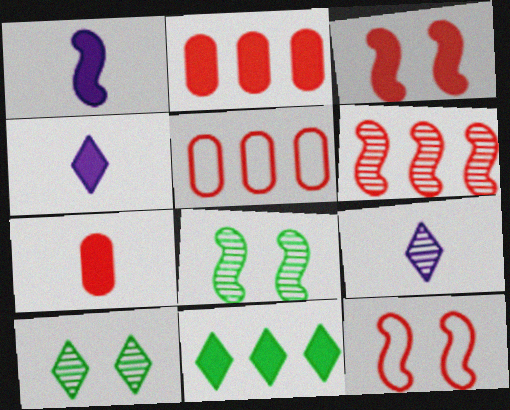[[1, 5, 10], 
[4, 5, 8]]